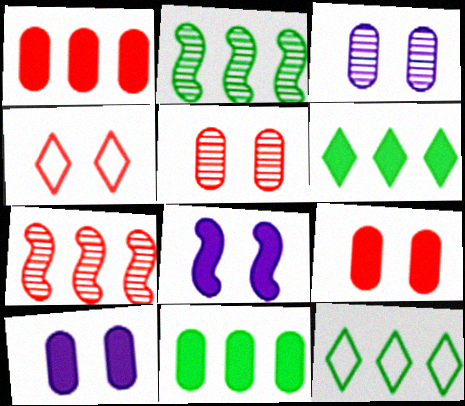[[2, 11, 12]]